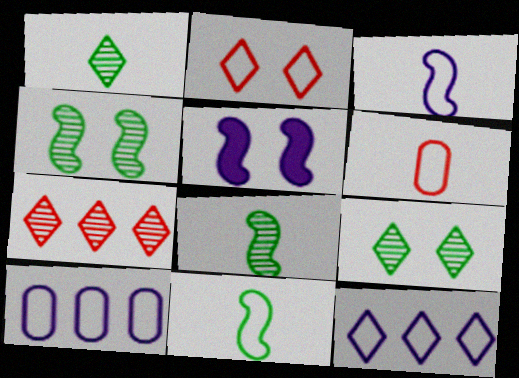[[2, 10, 11]]